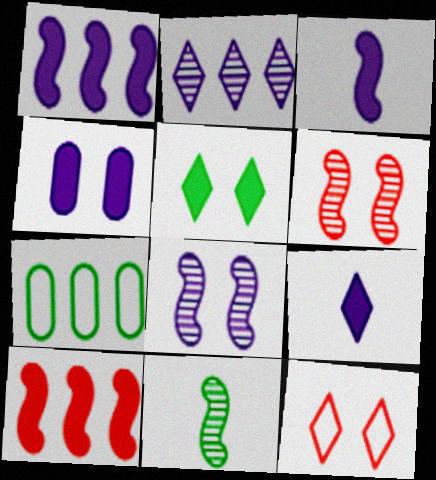[[1, 4, 9], 
[2, 7, 10], 
[5, 7, 11], 
[6, 7, 9]]